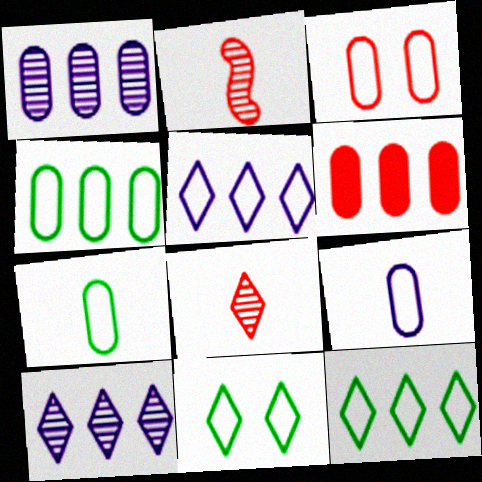[[1, 4, 6], 
[3, 4, 9]]